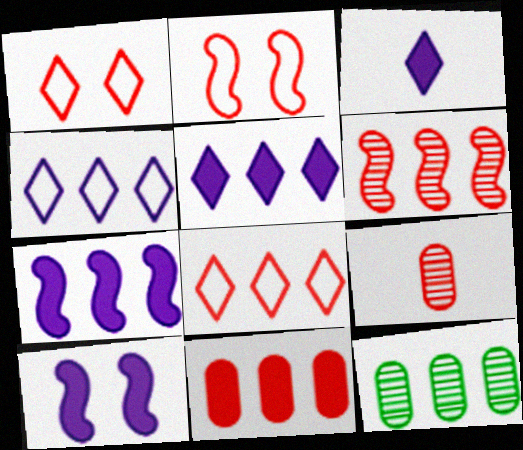[[2, 3, 12], 
[6, 8, 11], 
[7, 8, 12]]